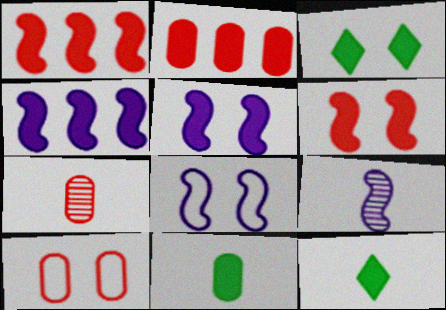[[2, 5, 12], 
[2, 7, 10], 
[4, 8, 9]]